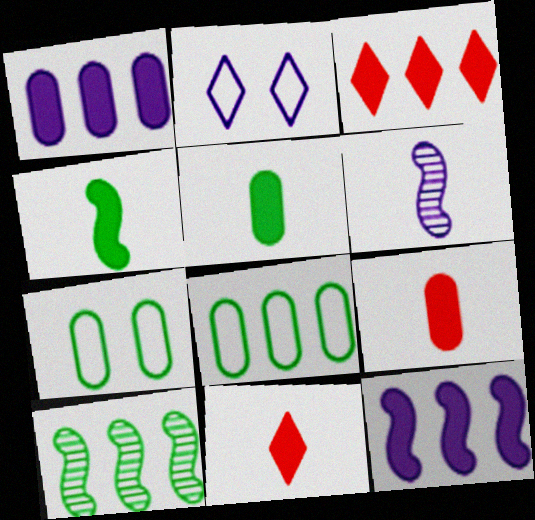[[1, 2, 6], 
[2, 9, 10], 
[3, 6, 7]]